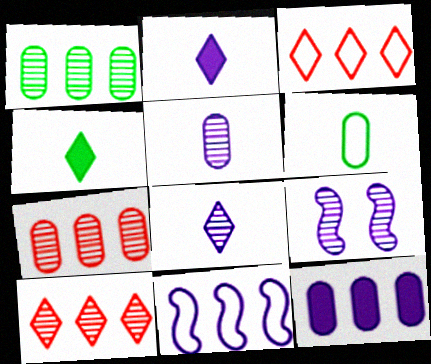[]